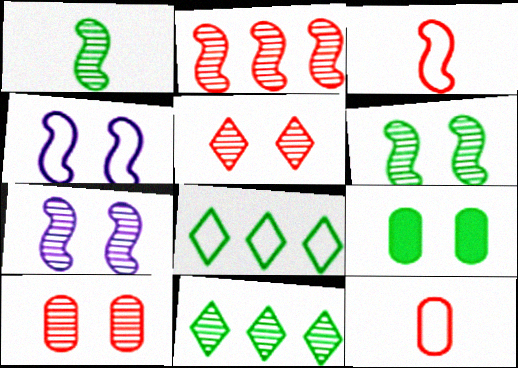[[1, 2, 7], 
[1, 8, 9], 
[4, 5, 9], 
[4, 8, 12]]